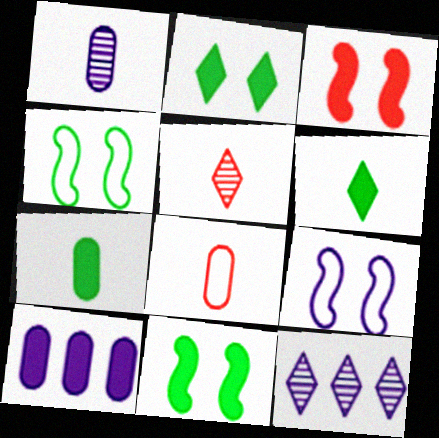[[1, 7, 8], 
[3, 6, 10], 
[4, 5, 10], 
[8, 11, 12]]